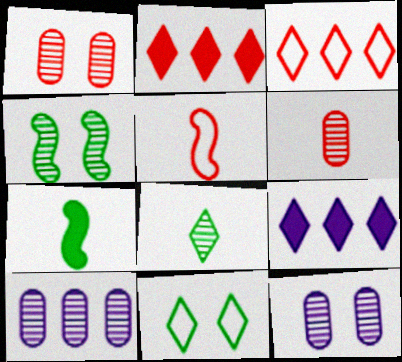[[1, 2, 5], 
[3, 7, 12]]